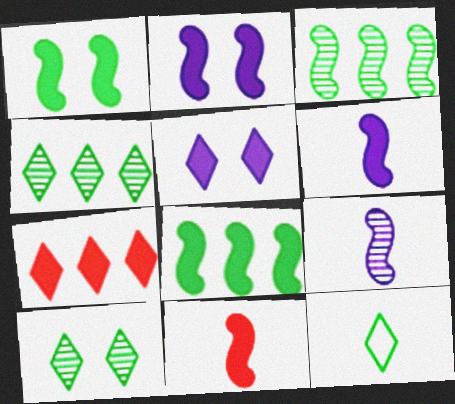[[2, 8, 11]]